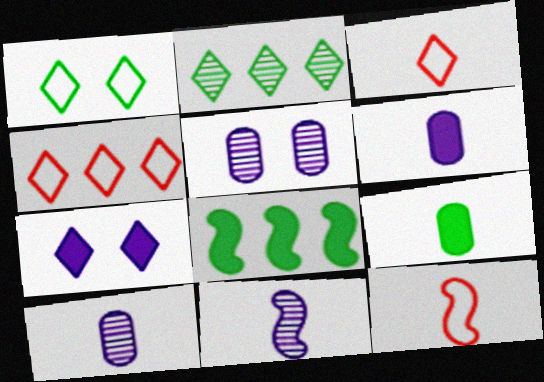[[2, 3, 7], 
[3, 5, 8], 
[3, 9, 11]]